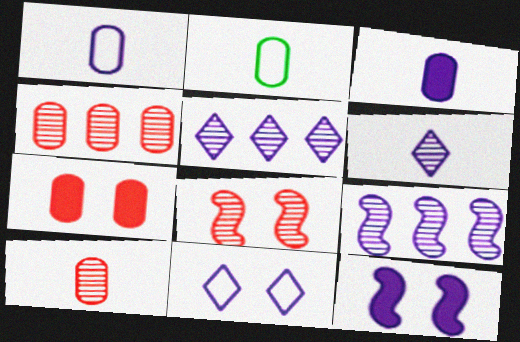[[1, 5, 12], 
[2, 3, 10], 
[3, 9, 11]]